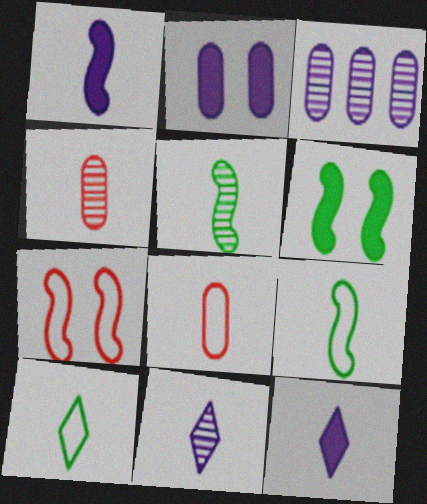[[1, 4, 10], 
[4, 5, 11], 
[4, 9, 12], 
[5, 8, 12]]